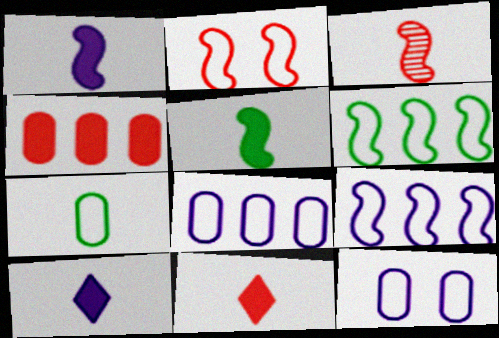[[3, 7, 10]]